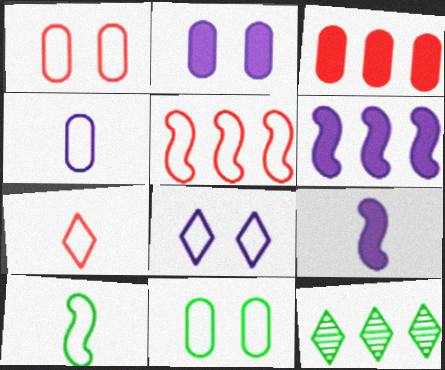[[1, 5, 7], 
[1, 9, 12], 
[4, 7, 10]]